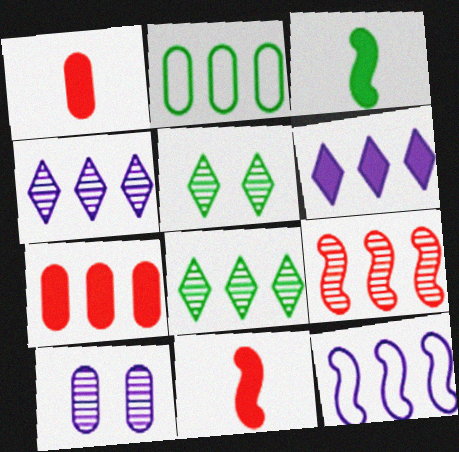[[1, 2, 10], 
[1, 5, 12], 
[2, 3, 5], 
[2, 6, 9], 
[7, 8, 12]]